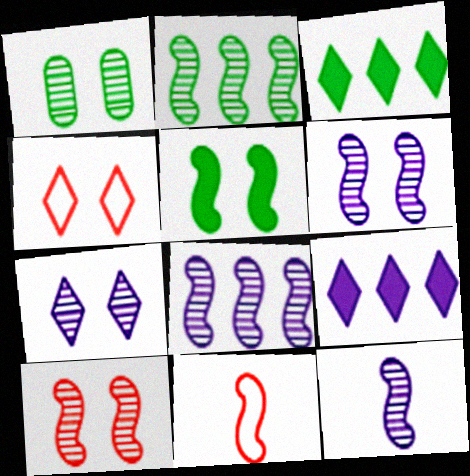[[1, 7, 10], 
[1, 9, 11], 
[2, 10, 12], 
[5, 8, 11], 
[6, 8, 12]]